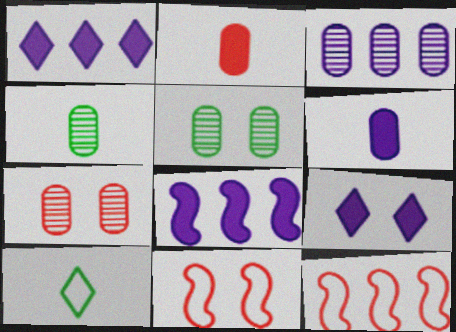[[1, 4, 11], 
[3, 4, 7], 
[4, 9, 12], 
[5, 9, 11], 
[6, 8, 9], 
[7, 8, 10]]